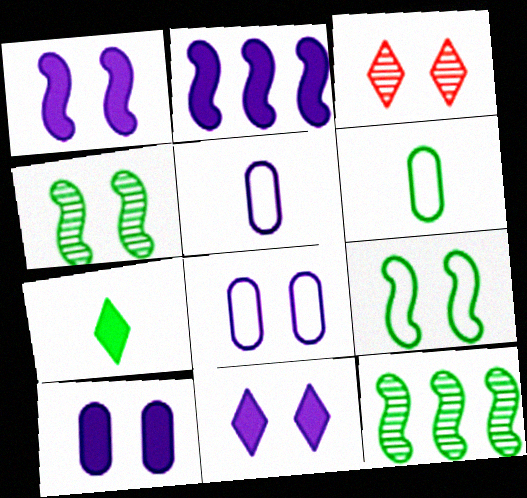[[1, 10, 11], 
[2, 3, 6], 
[3, 9, 10]]